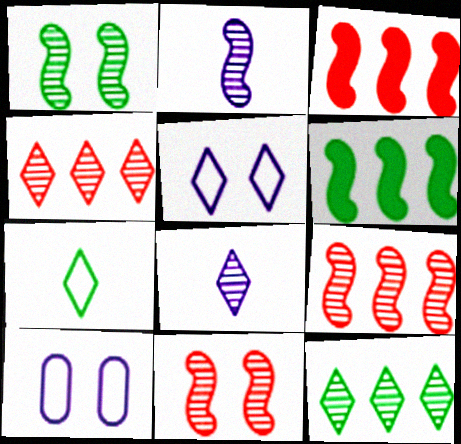[[1, 2, 9]]